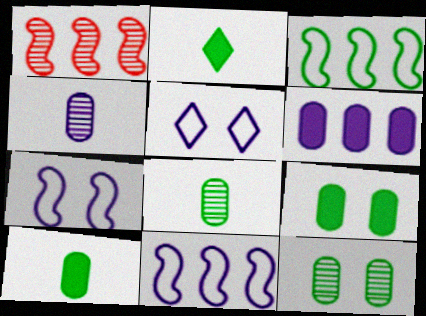[[1, 5, 10], 
[2, 3, 12]]